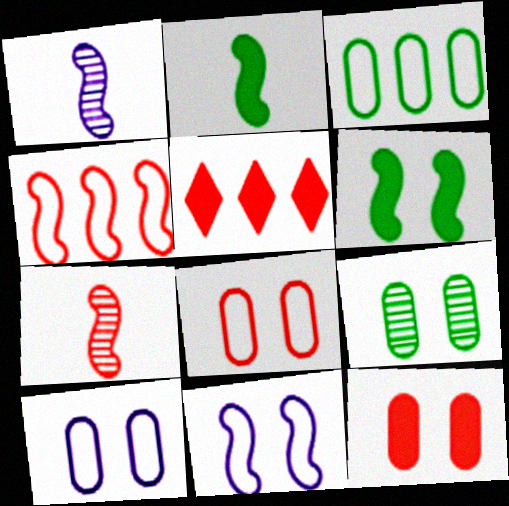[[1, 4, 6], 
[5, 7, 8], 
[9, 10, 12]]